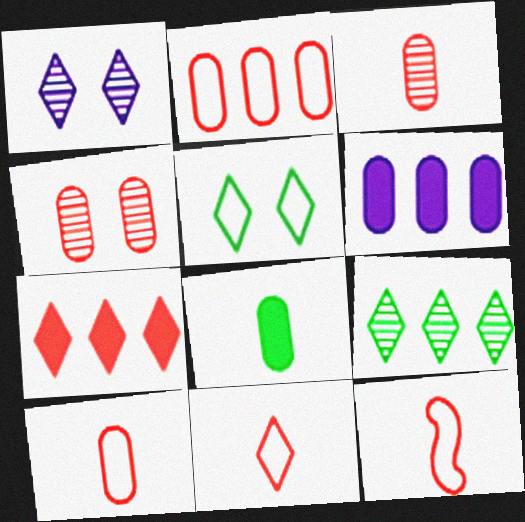[[4, 7, 12], 
[10, 11, 12]]